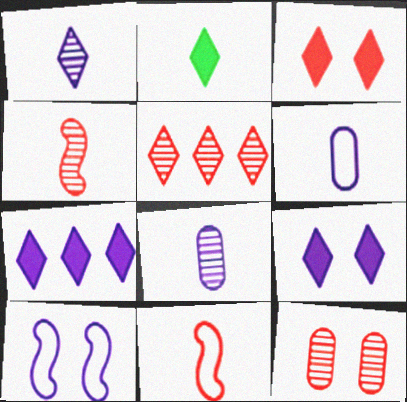[[2, 3, 7], 
[2, 4, 6], 
[2, 8, 11], 
[4, 5, 12], 
[7, 8, 10]]